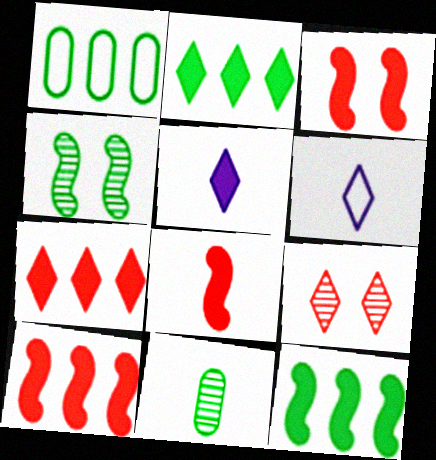[[2, 6, 9], 
[3, 8, 10], 
[6, 8, 11]]